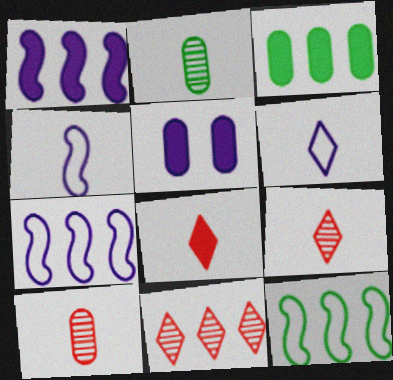[[2, 4, 8], 
[3, 7, 11], 
[5, 9, 12]]